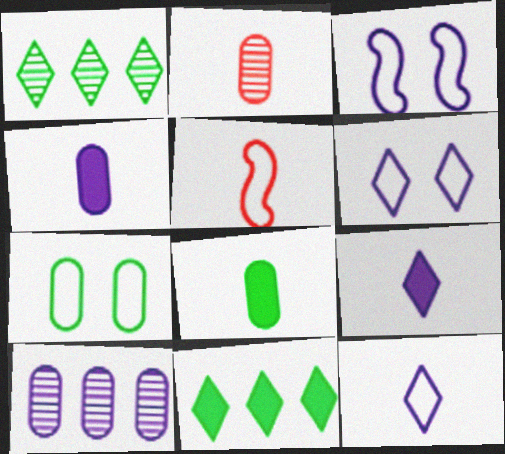[[2, 3, 11], 
[3, 9, 10]]